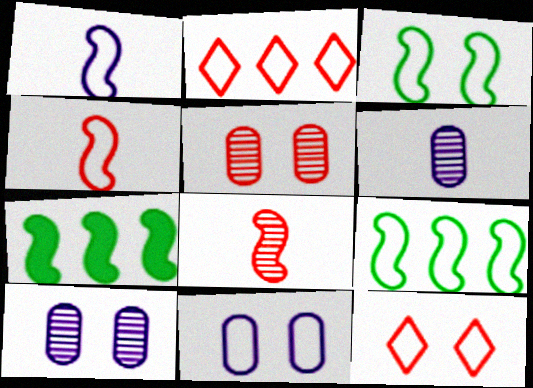[[3, 11, 12], 
[6, 7, 12]]